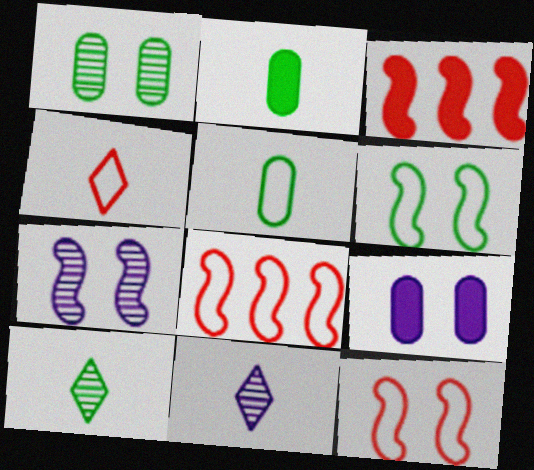[[8, 9, 10]]